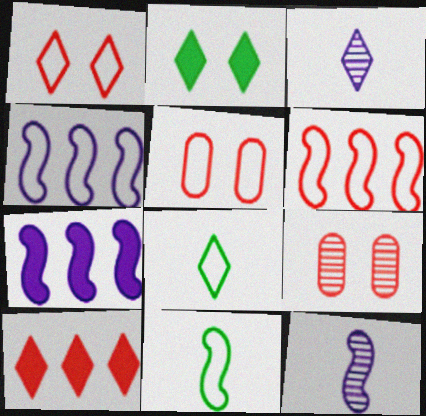[[4, 5, 8], 
[7, 8, 9]]